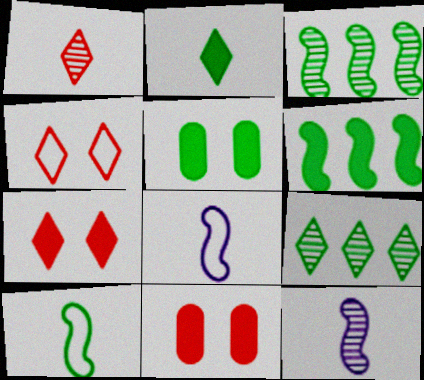[[2, 5, 6], 
[5, 9, 10], 
[8, 9, 11]]